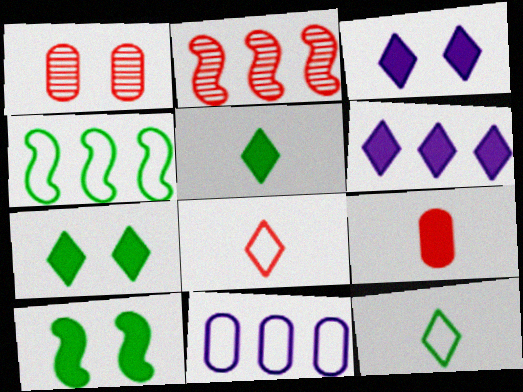[[6, 9, 10]]